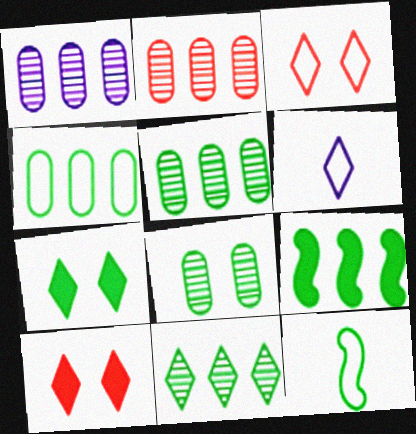[[1, 2, 5], 
[1, 10, 12], 
[4, 9, 11], 
[5, 7, 12], 
[6, 10, 11]]